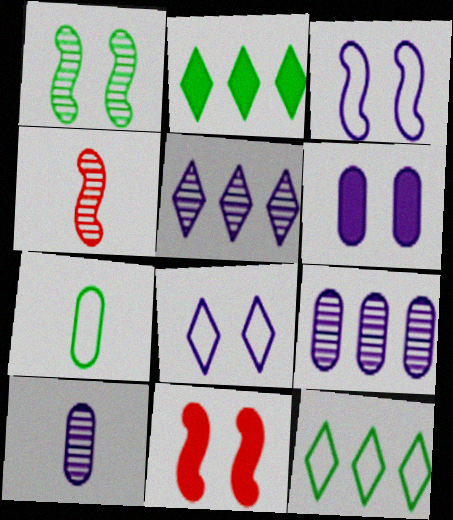[[1, 2, 7], 
[1, 3, 11], 
[4, 6, 12], 
[5, 7, 11], 
[10, 11, 12]]